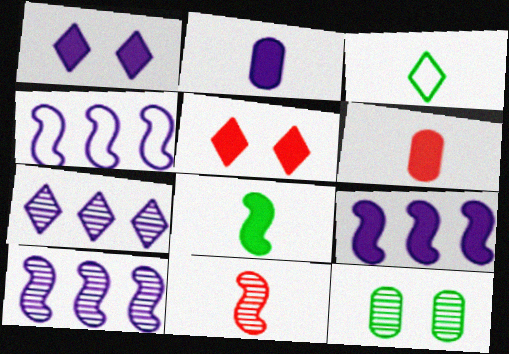[[1, 2, 9], 
[2, 3, 11], 
[3, 5, 7], 
[4, 9, 10], 
[7, 11, 12]]